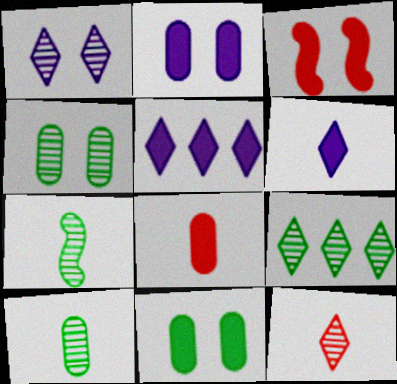[[1, 9, 12], 
[4, 7, 9]]